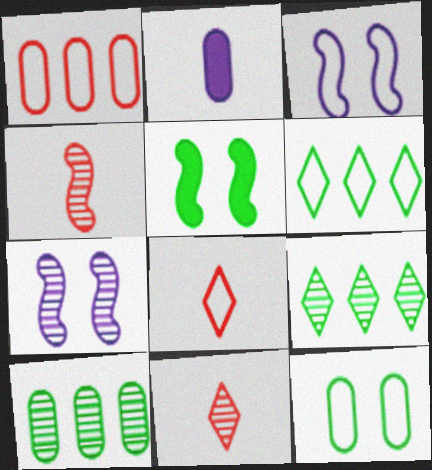[[7, 10, 11]]